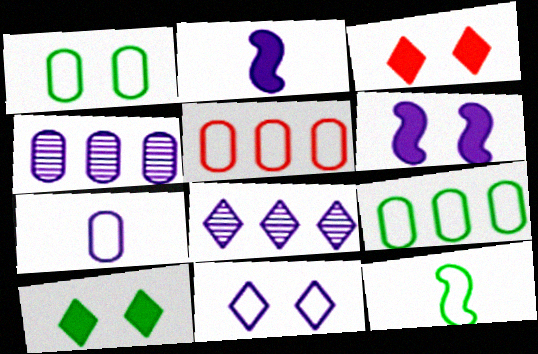[[1, 5, 7], 
[2, 4, 11], 
[3, 4, 12], 
[5, 11, 12], 
[6, 7, 8]]